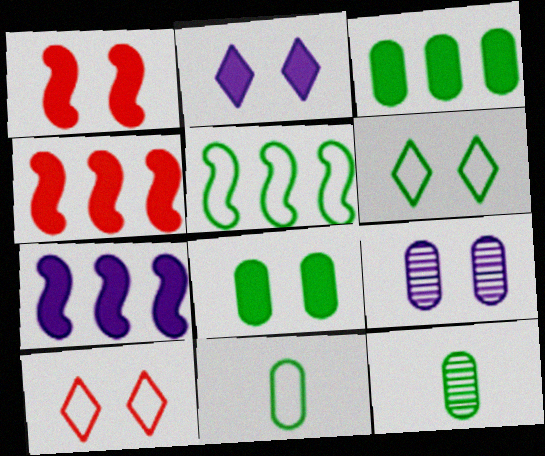[[1, 2, 8], 
[1, 6, 9], 
[5, 6, 11], 
[7, 10, 12]]